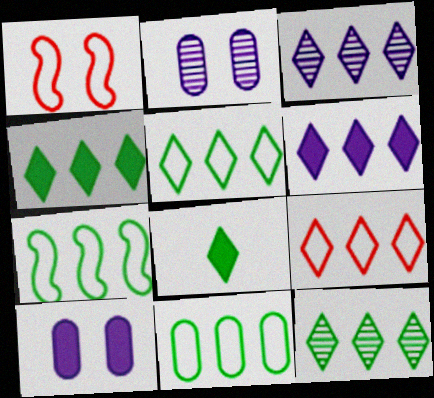[[3, 4, 9], 
[4, 5, 12], 
[5, 7, 11], 
[6, 9, 12]]